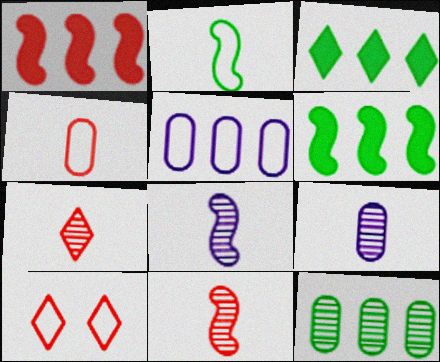[[2, 5, 10], 
[6, 9, 10]]